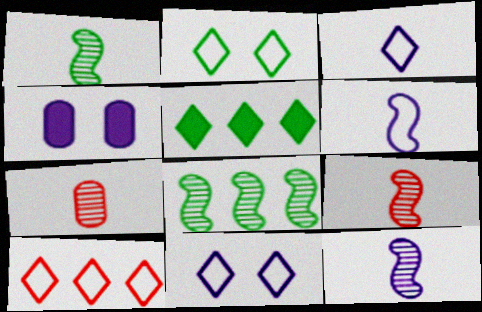[[1, 4, 10], 
[1, 9, 12], 
[2, 3, 10]]